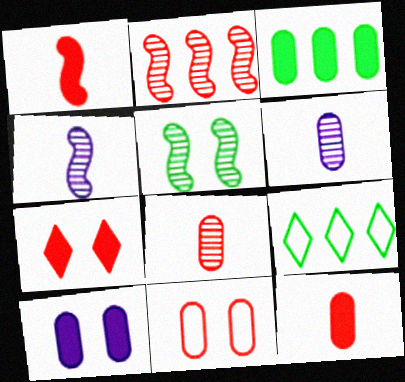[[2, 4, 5], 
[3, 6, 11], 
[3, 10, 12]]